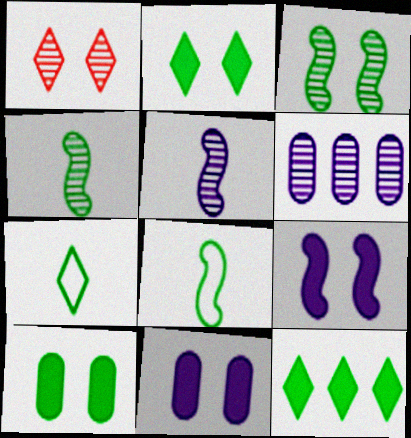[[1, 4, 6]]